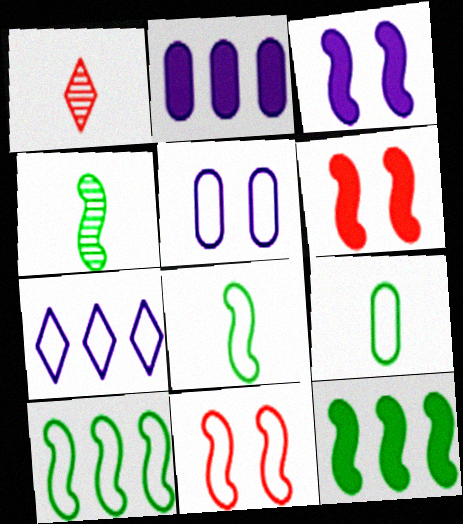[[1, 5, 12], 
[7, 9, 11]]